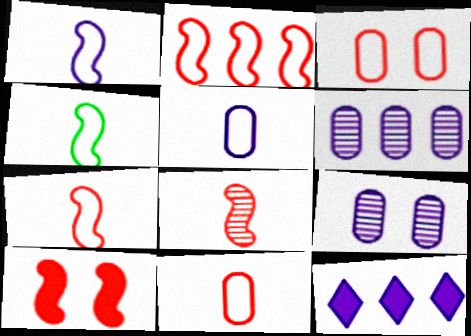[[1, 4, 7], 
[1, 9, 12], 
[2, 8, 10]]